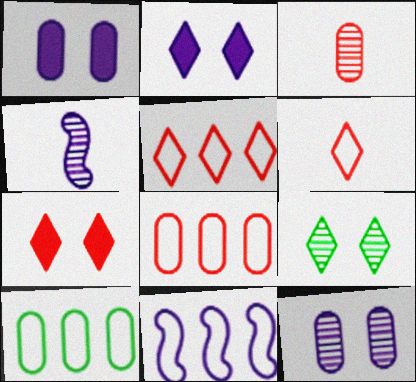[[1, 3, 10], 
[4, 7, 10], 
[5, 10, 11]]